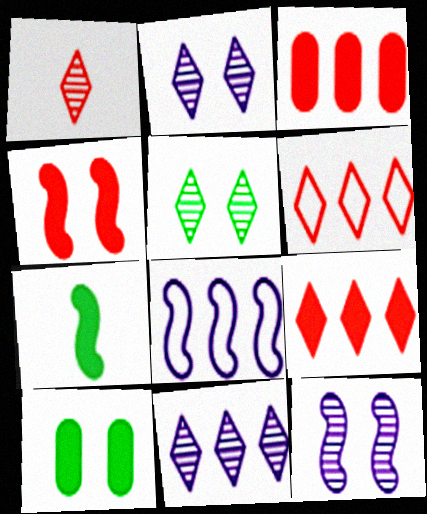[[1, 5, 11], 
[1, 8, 10]]